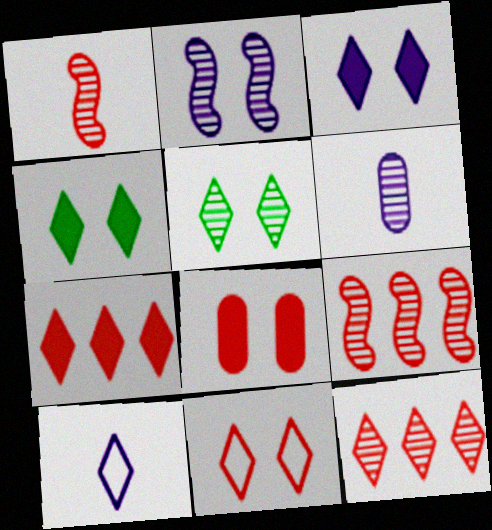[[3, 5, 11], 
[4, 10, 12], 
[5, 6, 9], 
[5, 7, 10]]